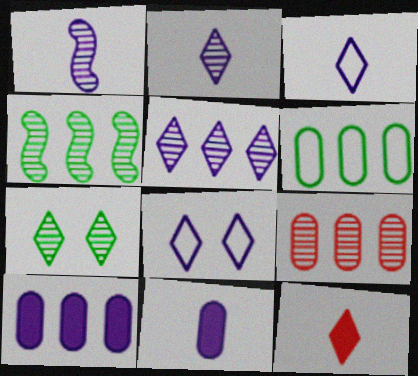[[1, 3, 11], 
[1, 7, 9], 
[1, 8, 10], 
[4, 5, 9], 
[6, 9, 10]]